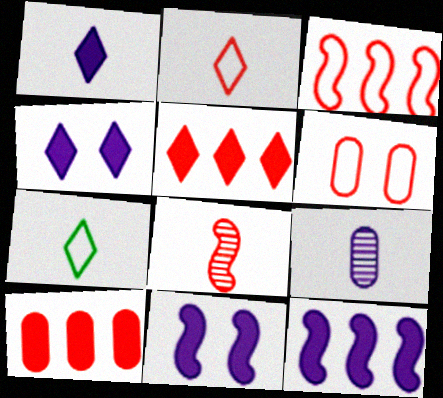[[2, 3, 6], 
[5, 6, 8]]